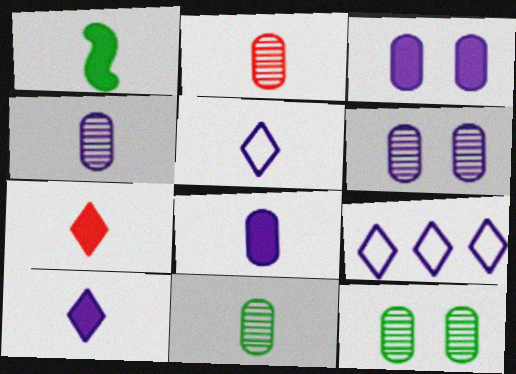[[1, 2, 5], 
[1, 7, 8], 
[2, 4, 11]]